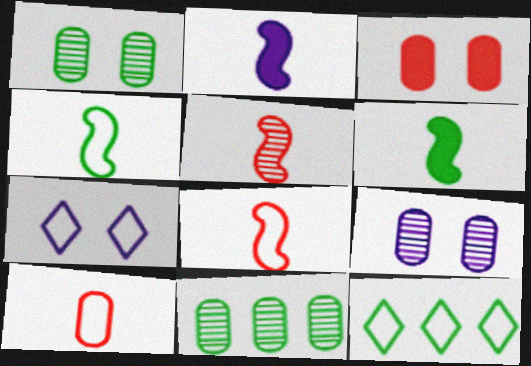[[1, 6, 12], 
[2, 4, 5]]